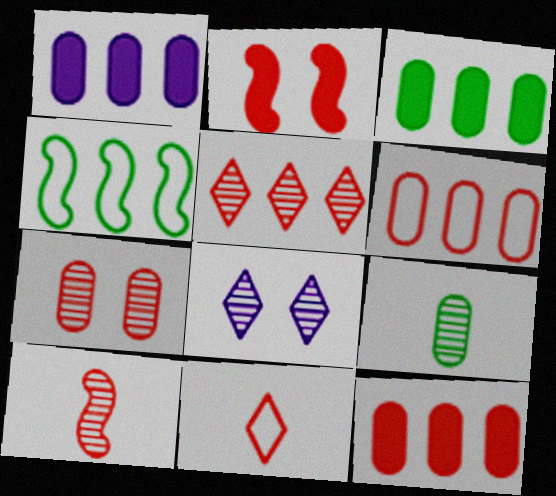[[1, 3, 12], 
[1, 4, 5], 
[5, 7, 10]]